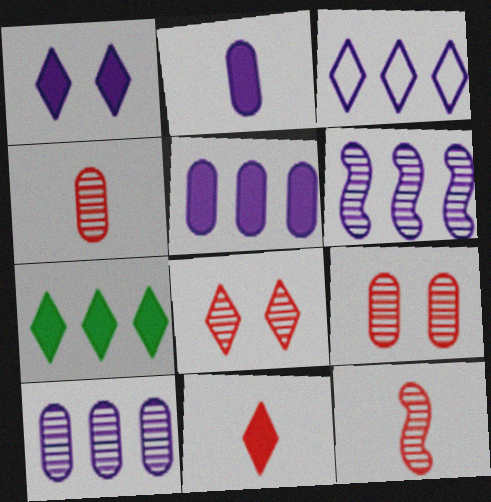[[1, 7, 11], 
[3, 5, 6]]